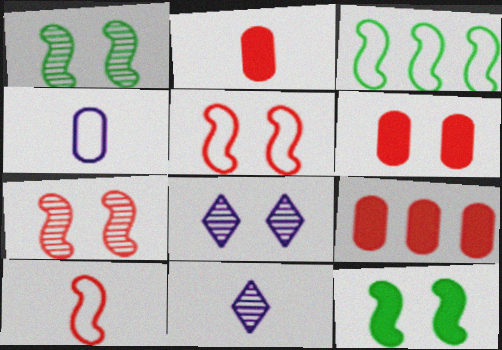[[2, 3, 8], 
[2, 6, 9], 
[3, 6, 11]]